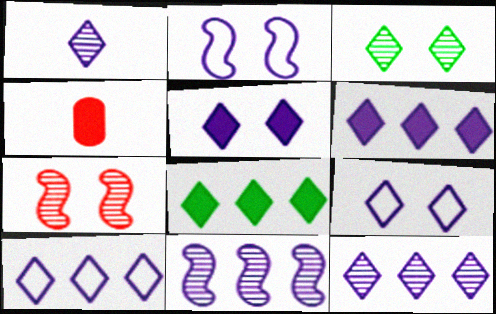[[1, 5, 10], 
[1, 6, 9], 
[6, 10, 12]]